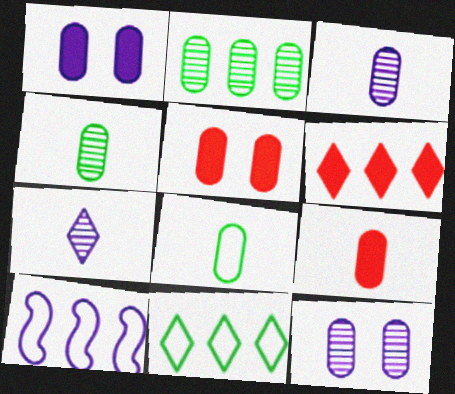[[1, 7, 10], 
[2, 6, 10], 
[3, 8, 9]]